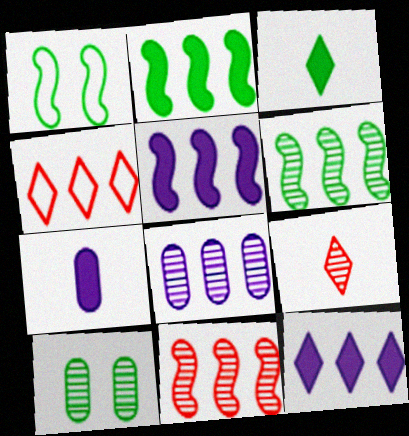[[2, 4, 8]]